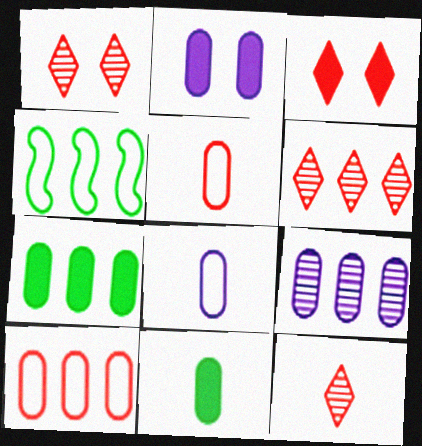[[1, 6, 12], 
[2, 4, 12], 
[2, 8, 9], 
[7, 9, 10]]